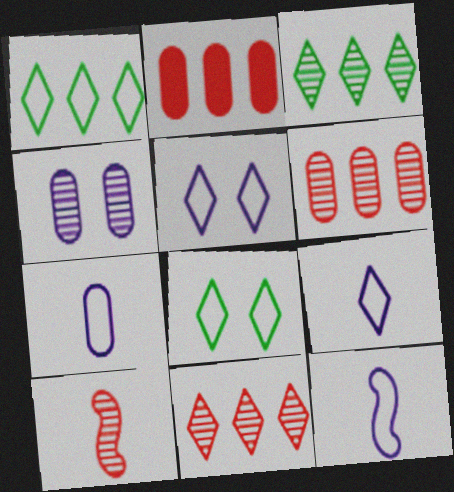[[3, 4, 10], 
[7, 9, 12]]